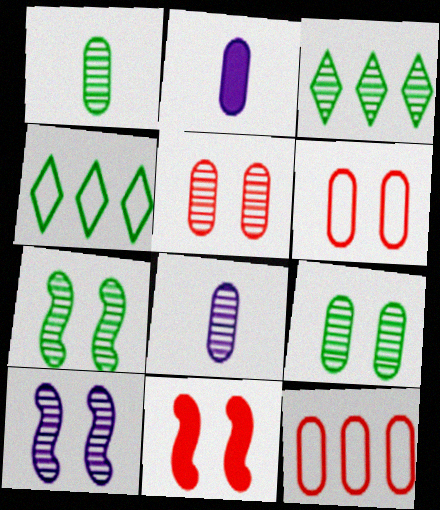[[1, 3, 7], 
[2, 9, 12], 
[4, 8, 11]]